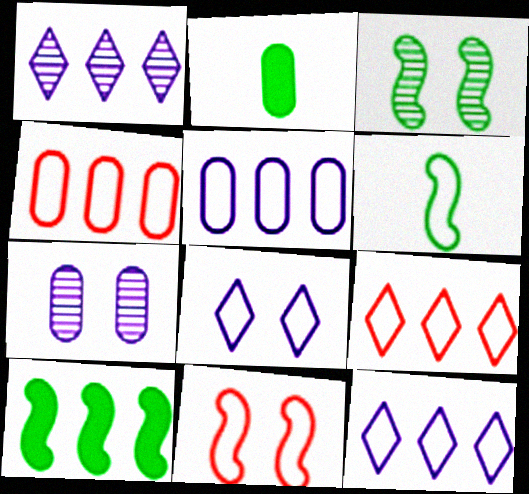[[1, 2, 11], 
[1, 4, 10], 
[2, 4, 7], 
[3, 6, 10], 
[4, 6, 8]]